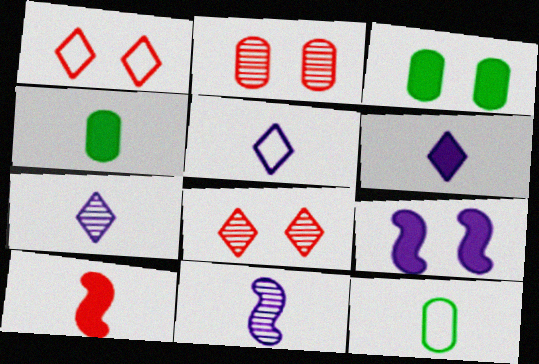[[4, 6, 10], 
[5, 6, 7], 
[7, 10, 12]]